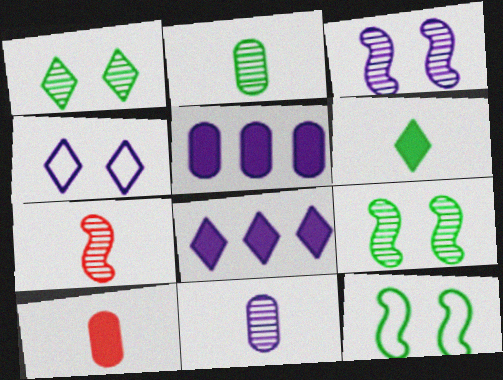[]